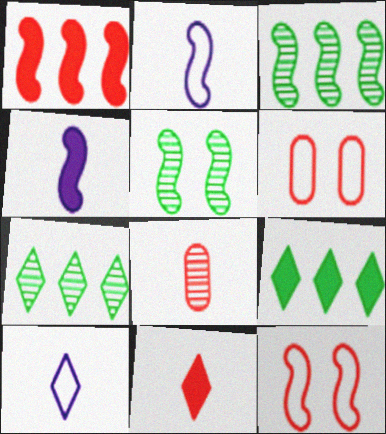[[1, 2, 5], 
[3, 4, 12], 
[4, 6, 7]]